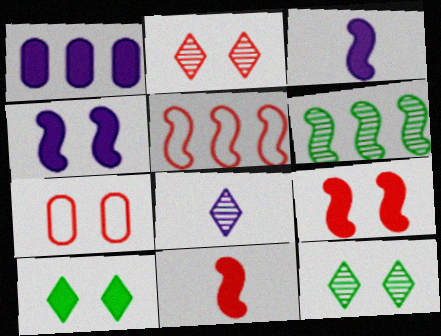[[1, 10, 11], 
[2, 7, 9], 
[4, 7, 12]]